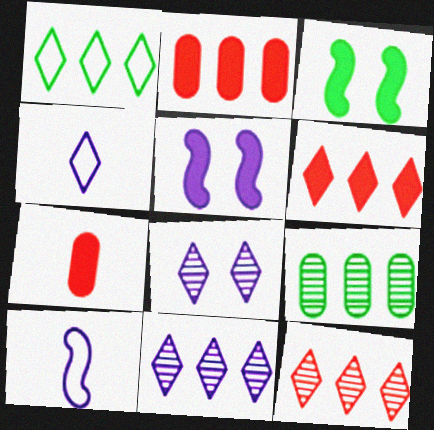[[1, 6, 11]]